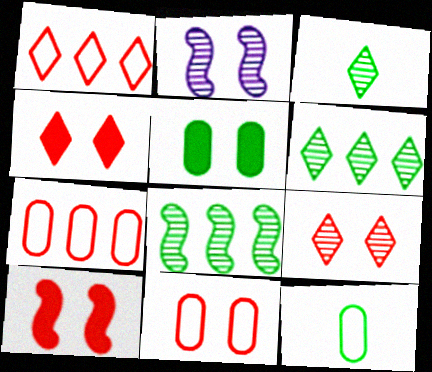[[9, 10, 11]]